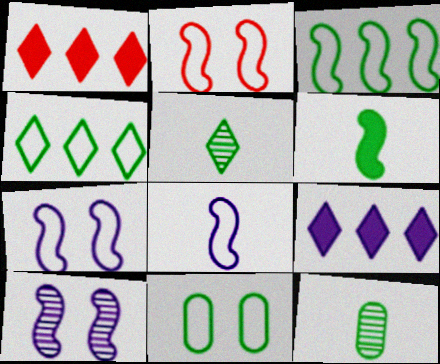[[1, 7, 12], 
[2, 3, 8], 
[2, 9, 12]]